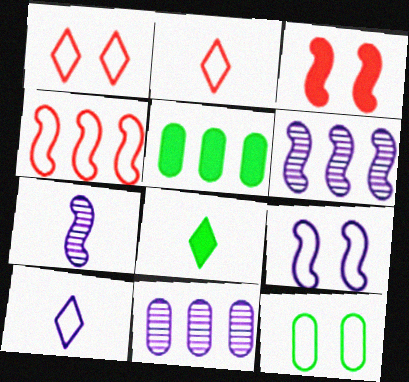[[1, 5, 7], 
[1, 9, 12], 
[4, 10, 12]]